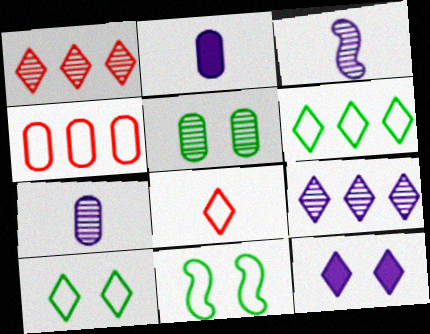[[1, 2, 11], 
[1, 3, 5], 
[2, 4, 5]]